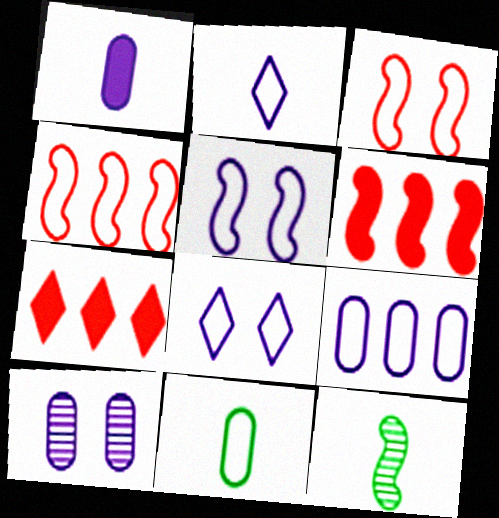[[1, 9, 10], 
[2, 5, 9], 
[4, 8, 11], 
[5, 6, 12]]